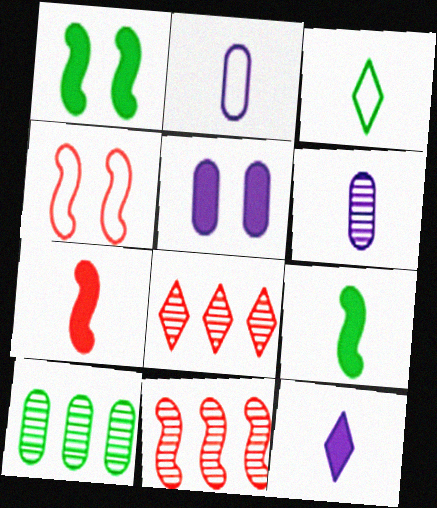[[1, 2, 8], 
[1, 3, 10], 
[3, 5, 11], 
[3, 6, 7], 
[4, 7, 11], 
[4, 10, 12]]